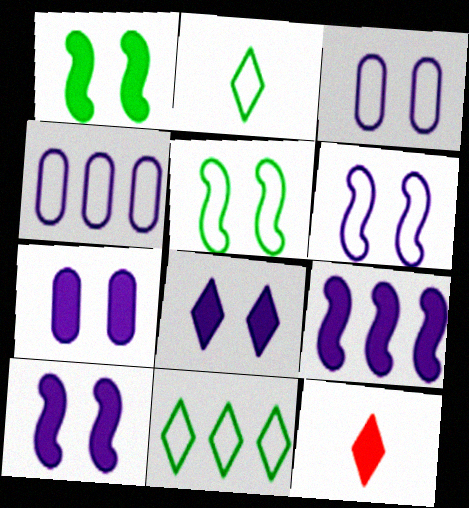[[7, 8, 10]]